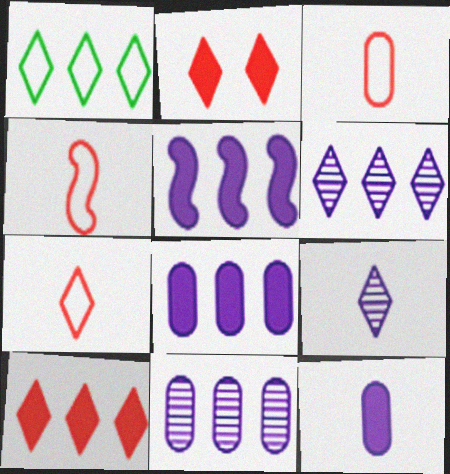[[1, 2, 9], 
[1, 6, 10], 
[3, 4, 7]]